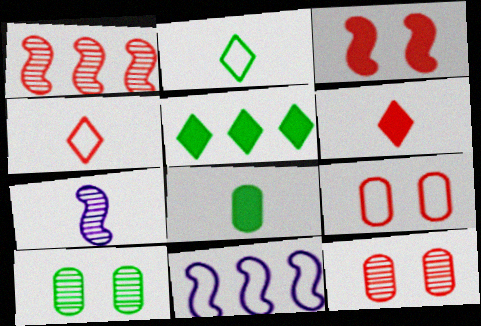[[1, 6, 9], 
[2, 9, 11], 
[4, 7, 8], 
[5, 7, 9], 
[6, 10, 11]]